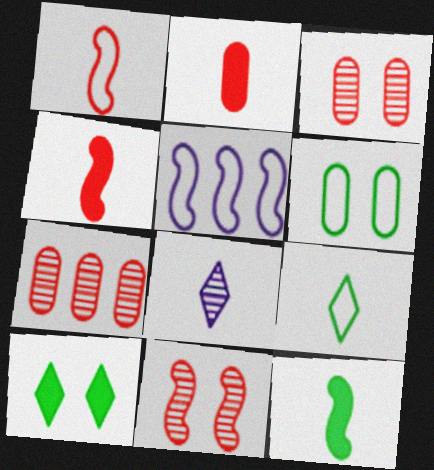[[5, 11, 12]]